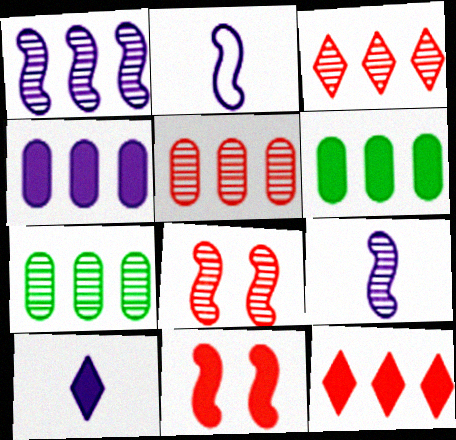[[1, 3, 7], 
[6, 10, 11]]